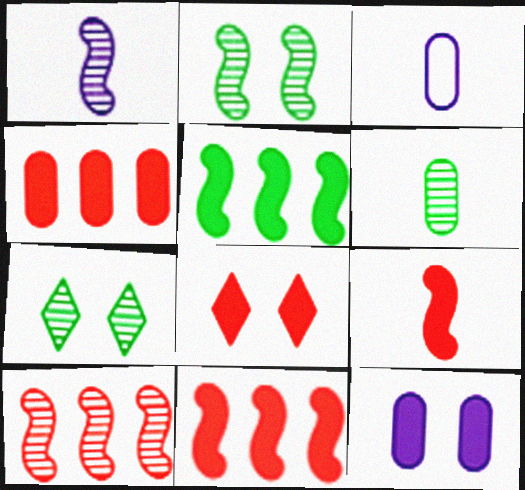[[1, 2, 10], 
[3, 7, 11], 
[4, 8, 9]]